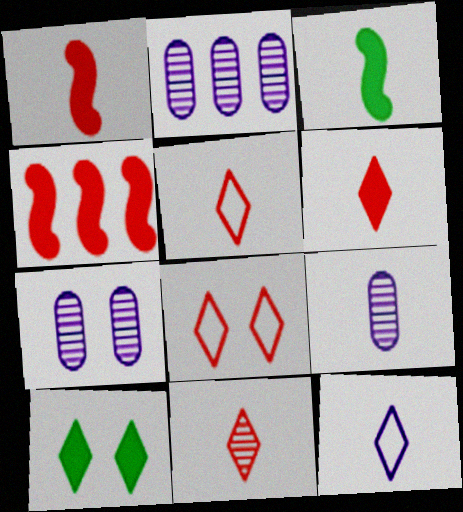[[2, 3, 8], 
[2, 7, 9], 
[3, 5, 9], 
[5, 6, 11]]